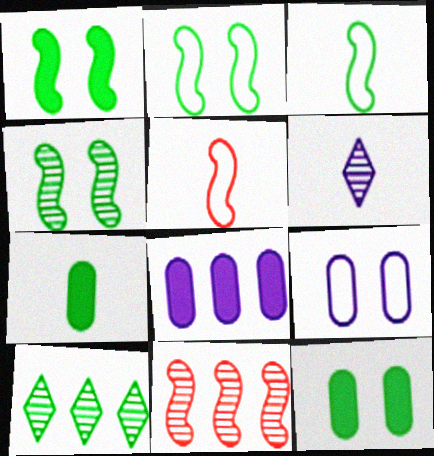[[1, 2, 4], 
[2, 7, 10], 
[3, 10, 12], 
[5, 6, 7]]